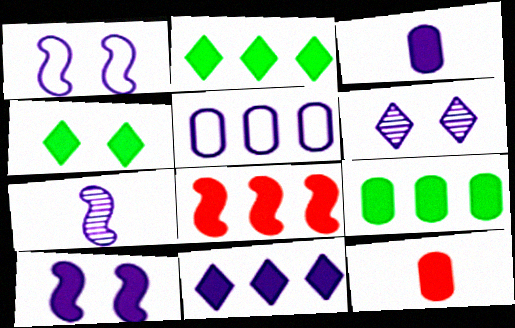[[2, 10, 12], 
[3, 4, 8], 
[3, 10, 11], 
[8, 9, 11]]